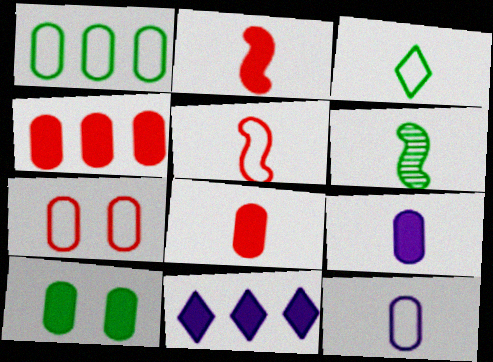[[1, 7, 12], 
[2, 10, 11], 
[3, 5, 12], 
[4, 9, 10], 
[6, 7, 11]]